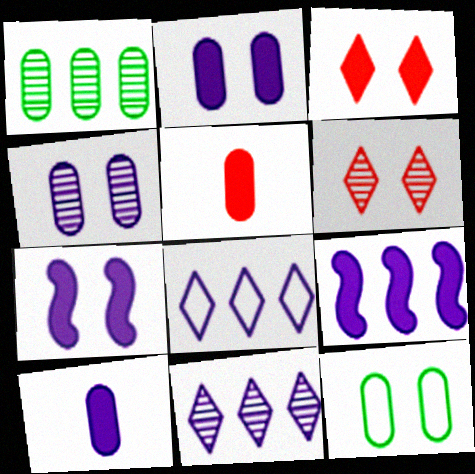[[6, 7, 12]]